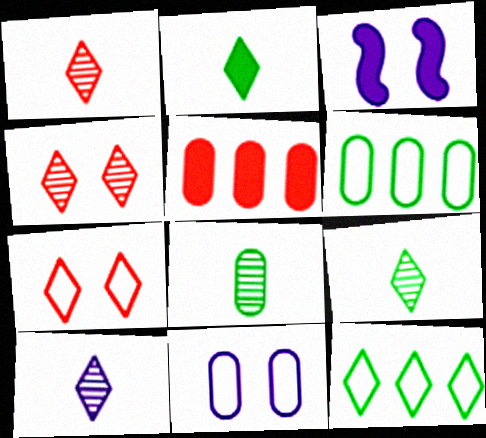[[1, 3, 6], 
[1, 9, 10], 
[2, 3, 5], 
[5, 8, 11]]